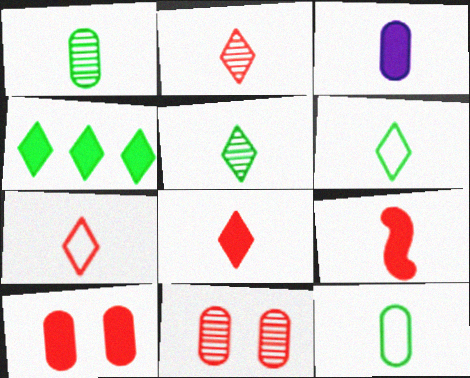[[2, 7, 8]]